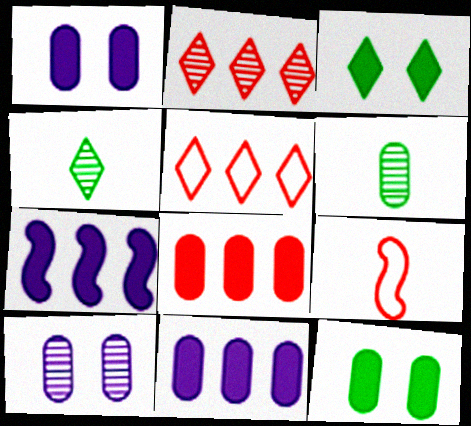[]